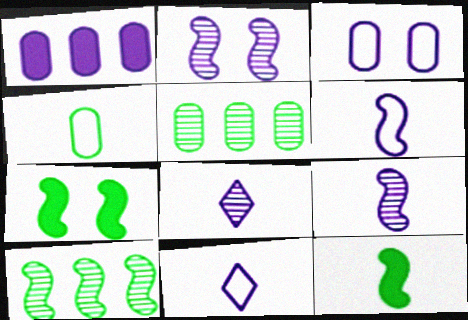[[1, 2, 11]]